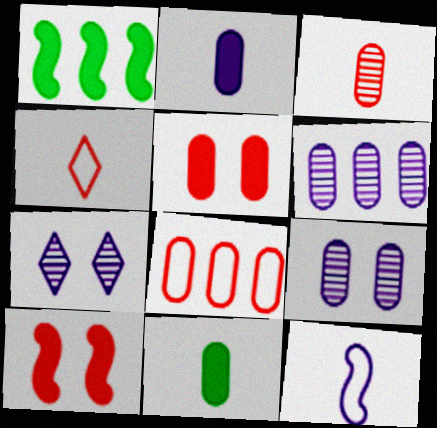[[1, 4, 9], 
[3, 5, 8], 
[8, 9, 11]]